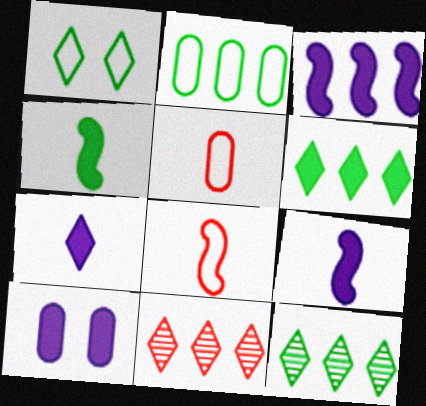[[1, 7, 11], 
[2, 3, 11], 
[3, 7, 10], 
[8, 10, 12]]